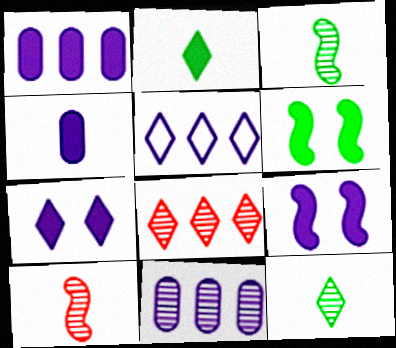[]